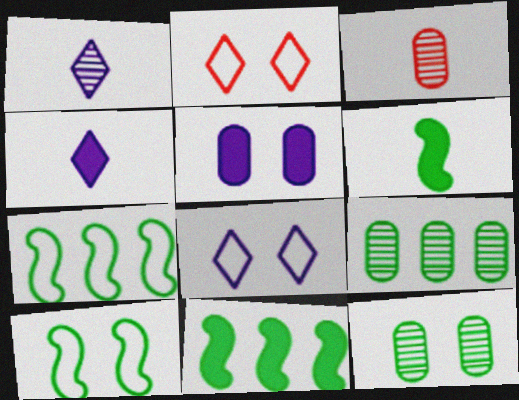[[3, 8, 11]]